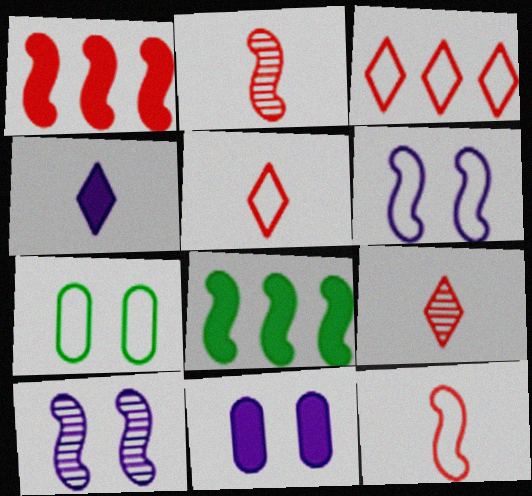[[2, 6, 8], 
[8, 10, 12]]